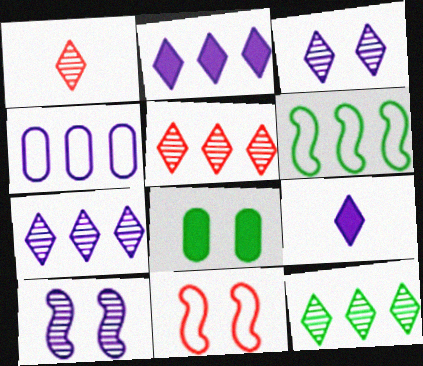[[1, 3, 12], 
[3, 8, 11], 
[4, 9, 10], 
[5, 7, 12]]